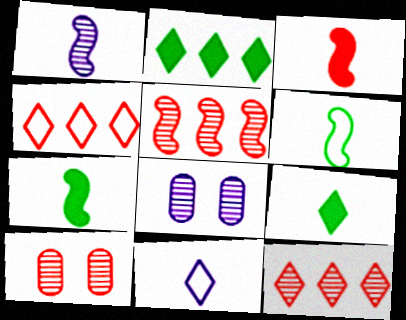[[1, 3, 6], 
[3, 4, 10], 
[4, 7, 8]]